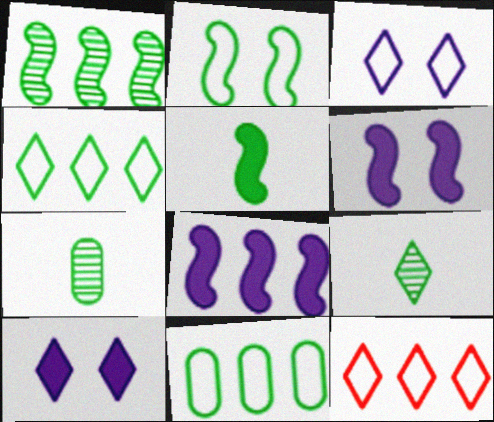[[1, 2, 5], 
[6, 7, 12], 
[9, 10, 12]]